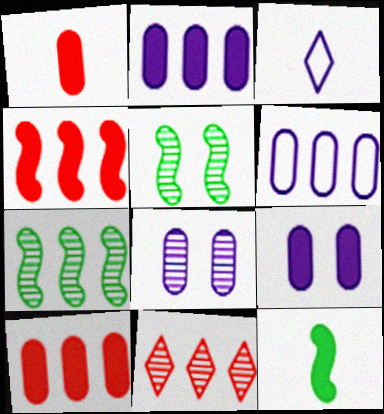[[3, 5, 10]]